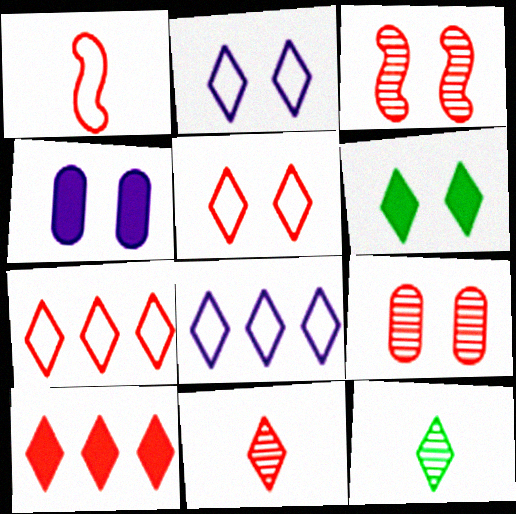[[1, 9, 10], 
[2, 10, 12], 
[5, 10, 11], 
[6, 8, 11]]